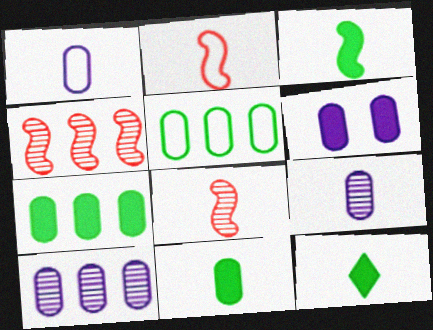[[1, 6, 10], 
[1, 8, 12], 
[2, 9, 12], 
[3, 11, 12]]